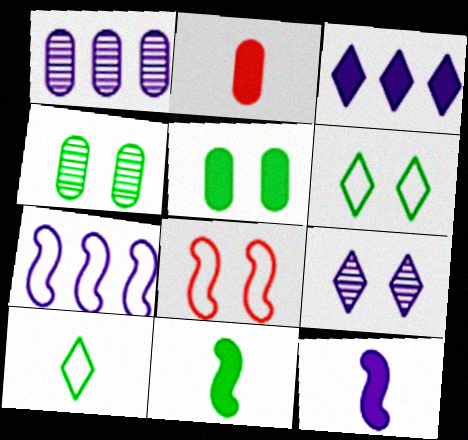[[1, 3, 7], 
[5, 8, 9]]